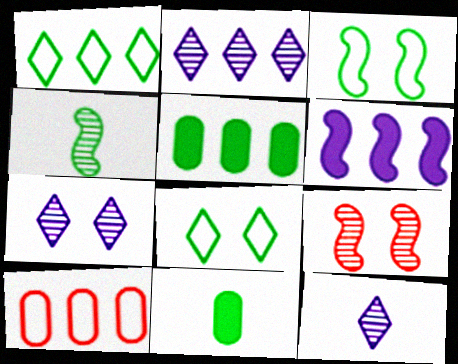[[2, 7, 12], 
[4, 5, 8]]